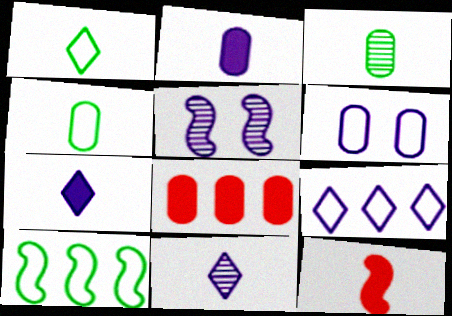[[1, 5, 8], 
[2, 5, 9], 
[3, 6, 8], 
[4, 11, 12], 
[5, 10, 12]]